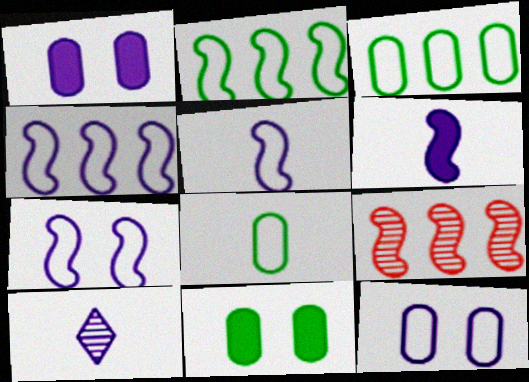[[1, 4, 10], 
[4, 5, 7]]